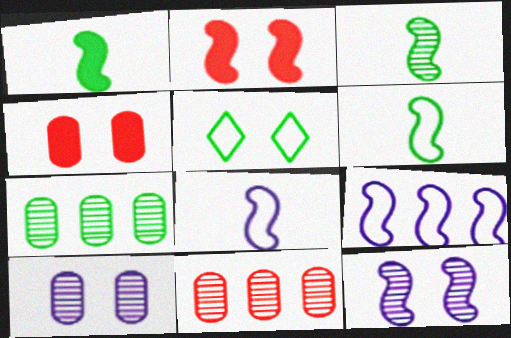[[1, 3, 6], 
[1, 5, 7], 
[2, 3, 9], 
[2, 5, 10], 
[4, 5, 12]]